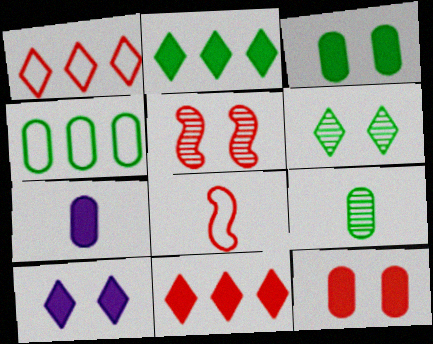[[3, 4, 9]]